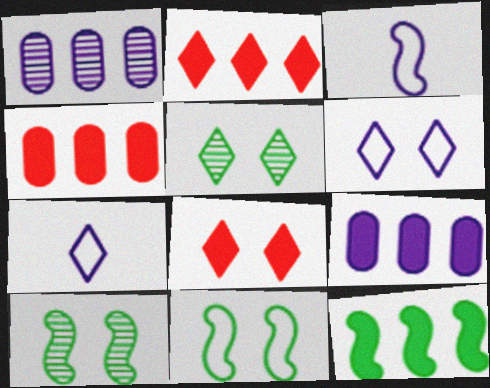[[2, 5, 7], 
[2, 9, 12], 
[3, 4, 5], 
[4, 7, 10], 
[5, 6, 8]]